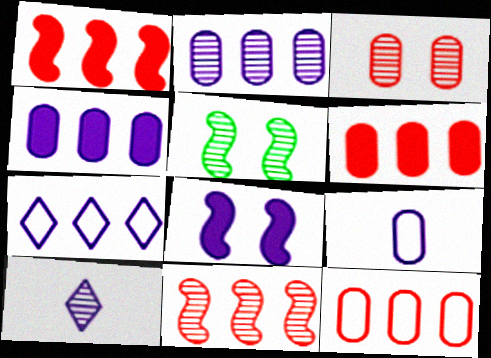[]